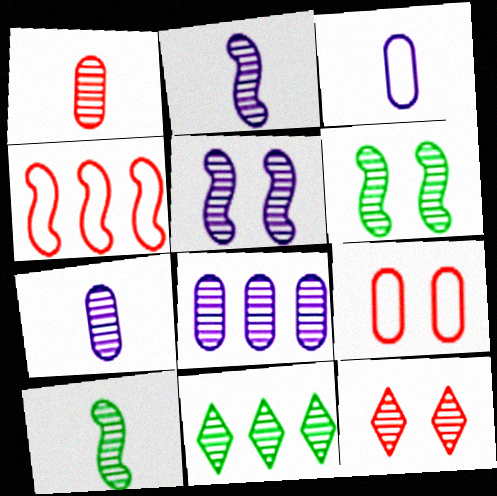[[1, 5, 11], 
[8, 10, 12]]